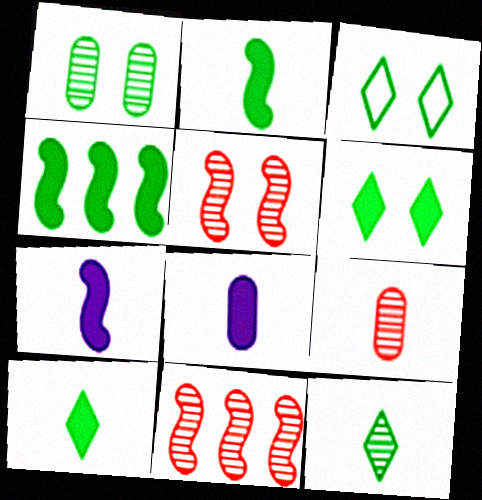[[3, 8, 11]]